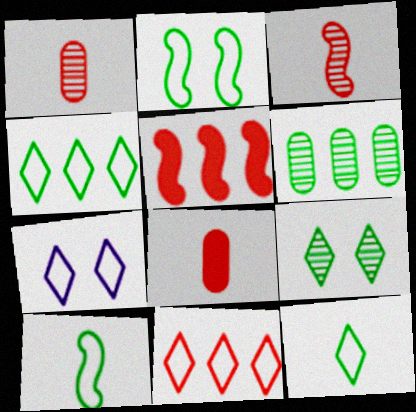[[7, 11, 12]]